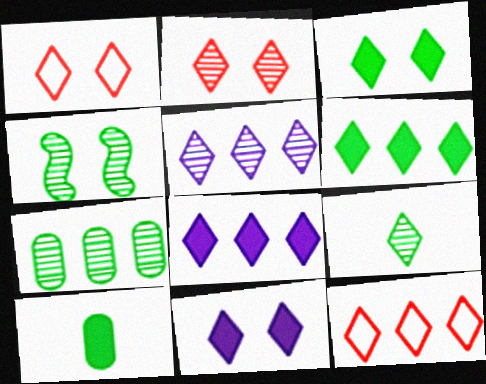[[1, 8, 9], 
[2, 5, 9], 
[4, 7, 9], 
[5, 6, 12], 
[9, 11, 12]]